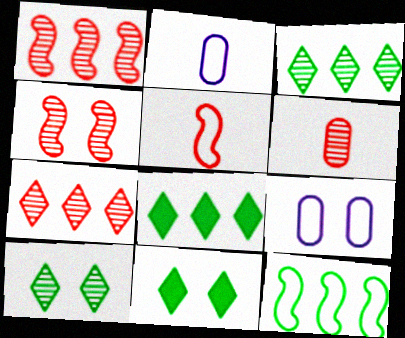[[1, 2, 11], 
[2, 4, 8], 
[4, 6, 7], 
[4, 9, 11]]